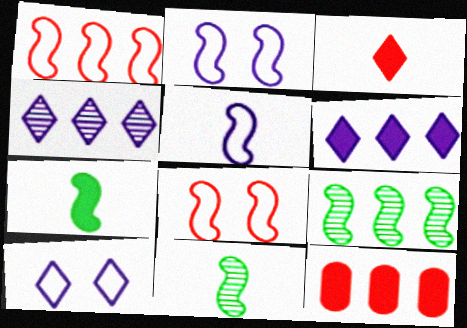[[10, 11, 12]]